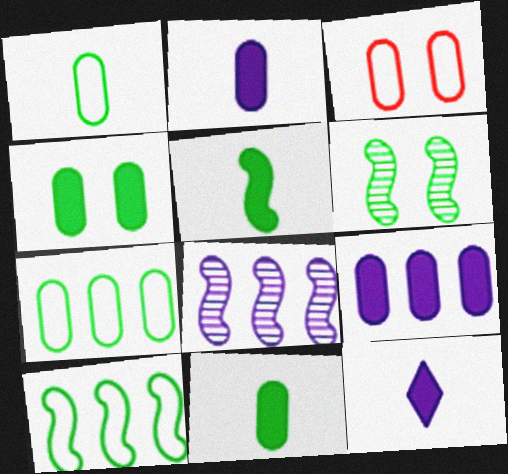[[5, 6, 10]]